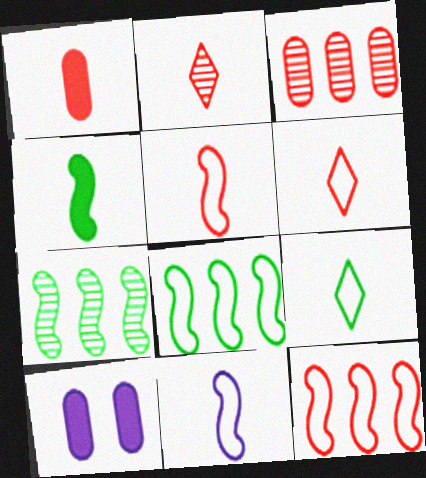[[1, 2, 5], 
[2, 8, 10], 
[6, 7, 10]]